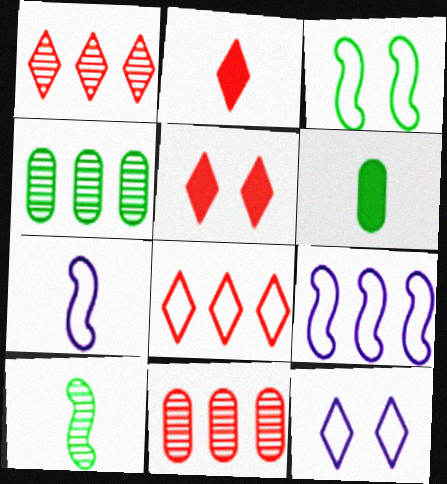[[4, 5, 7]]